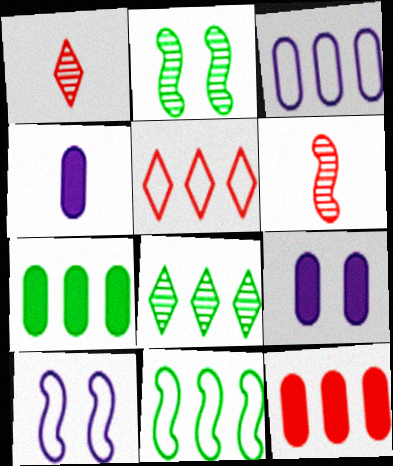[[1, 7, 10], 
[1, 9, 11], 
[2, 4, 5], 
[3, 5, 11], 
[7, 8, 11]]